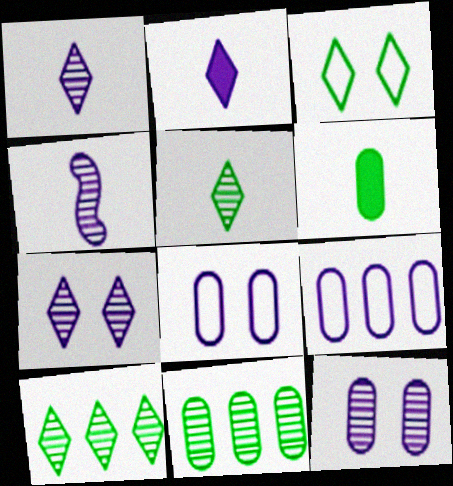[]